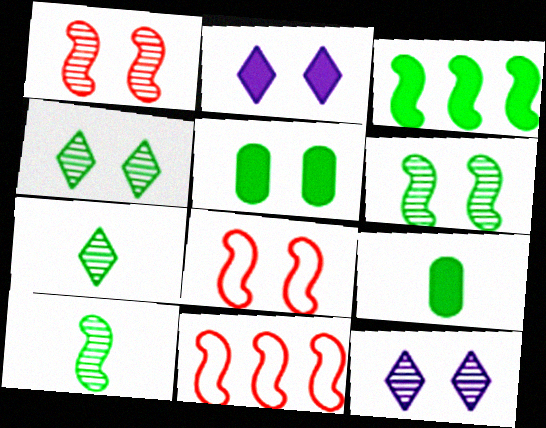[[5, 8, 12], 
[9, 11, 12]]